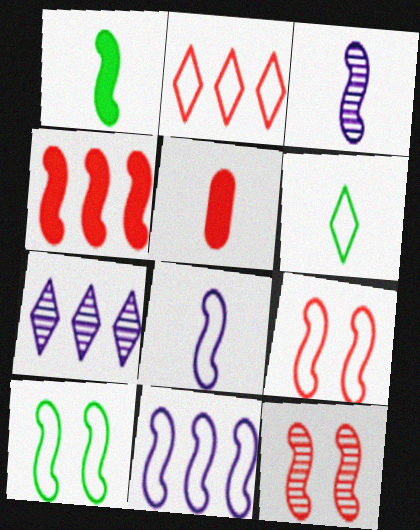[[1, 11, 12], 
[2, 5, 12], 
[3, 4, 10], 
[3, 5, 6], 
[5, 7, 10]]